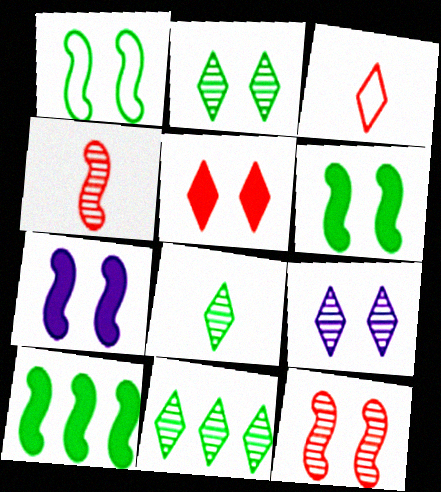[[1, 7, 12], 
[2, 8, 11]]